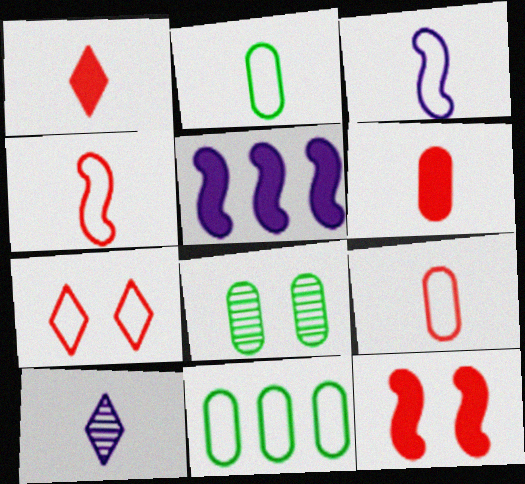[[3, 7, 11], 
[10, 11, 12]]